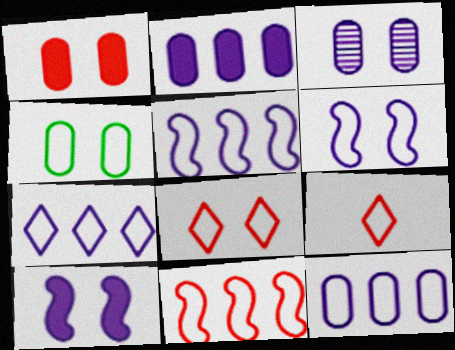[[1, 3, 4], 
[4, 5, 9], 
[4, 6, 8], 
[5, 7, 12]]